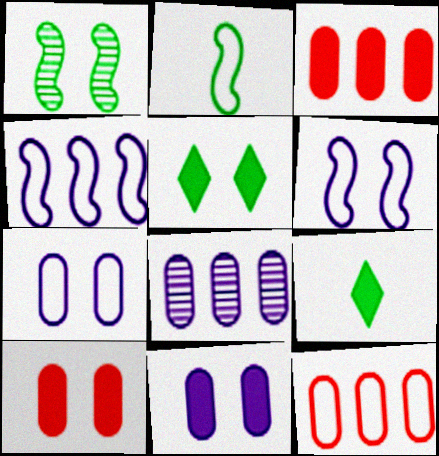[]